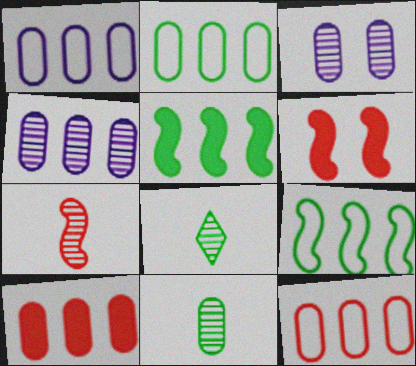[[1, 2, 12], 
[1, 6, 8], 
[2, 4, 10]]